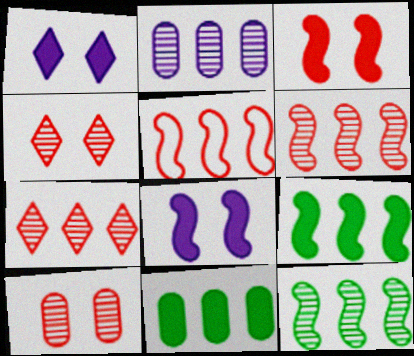[[2, 7, 12]]